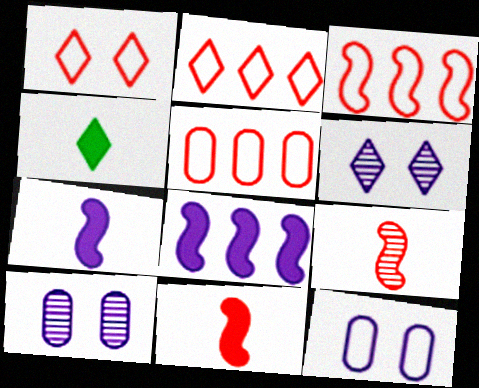[[2, 3, 5], 
[2, 4, 6], 
[3, 4, 10]]